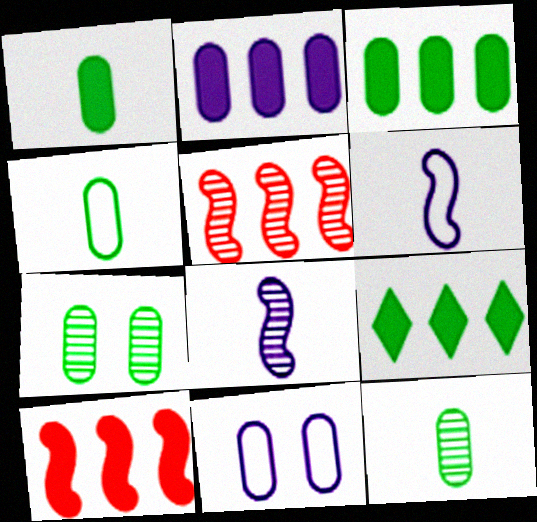[[1, 4, 12], 
[2, 9, 10], 
[3, 4, 7]]